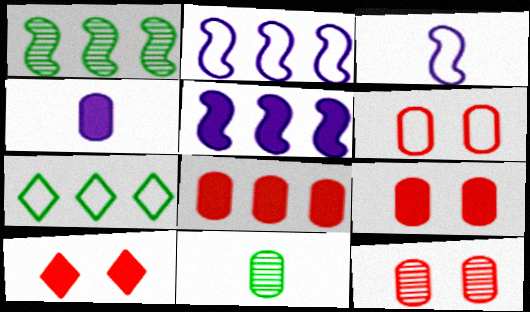[[2, 10, 11], 
[3, 6, 7], 
[6, 9, 12]]